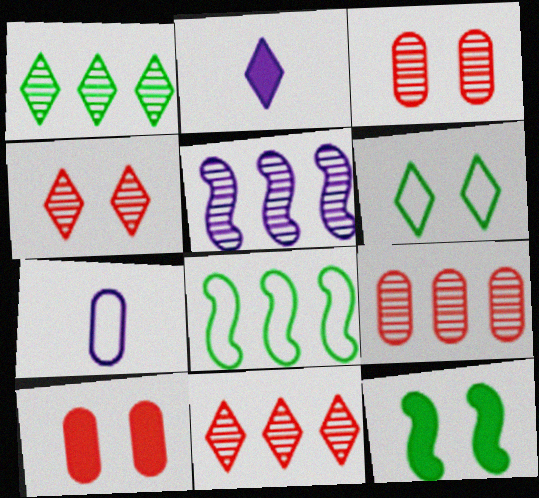[[1, 5, 9], 
[2, 3, 8], 
[2, 6, 11], 
[7, 11, 12]]